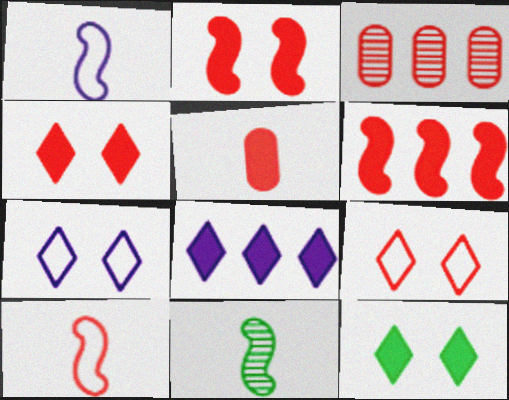[[1, 3, 12], 
[3, 4, 10], 
[4, 5, 6]]